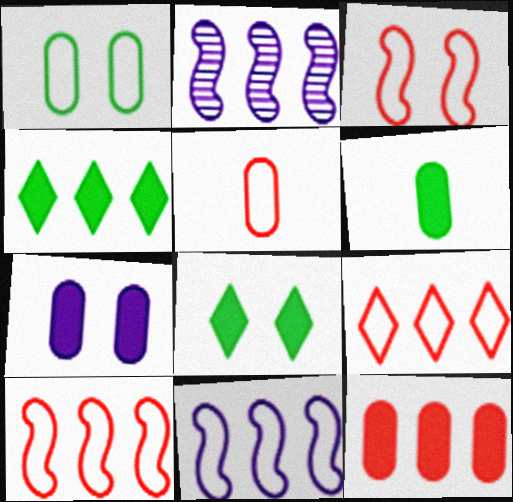[[2, 5, 8], 
[3, 5, 9], 
[6, 7, 12]]